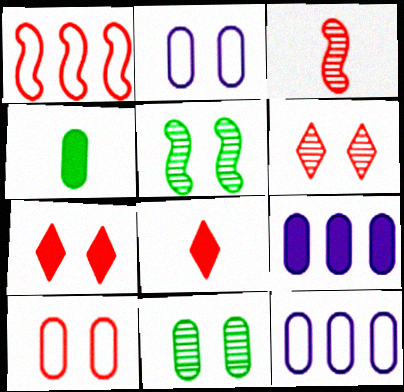[[2, 5, 7], 
[5, 8, 12]]